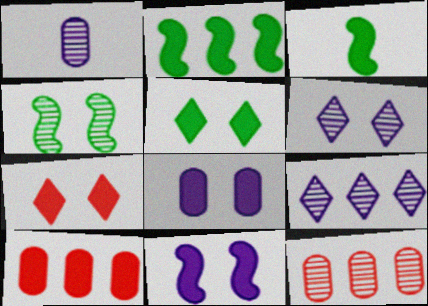[]